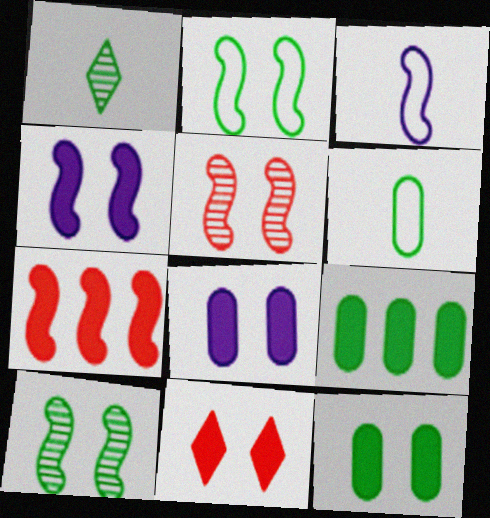[[1, 2, 9], 
[2, 4, 5], 
[3, 7, 10], 
[4, 11, 12]]